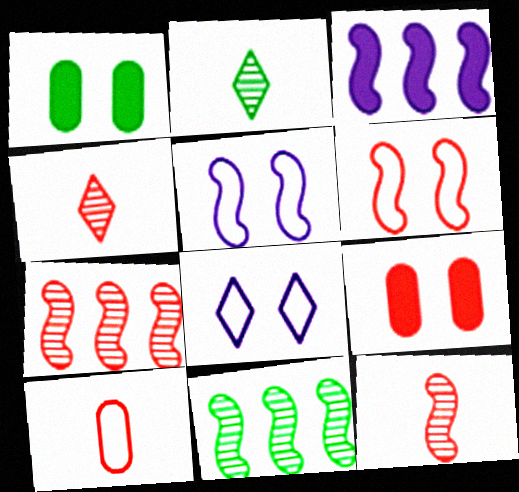[]